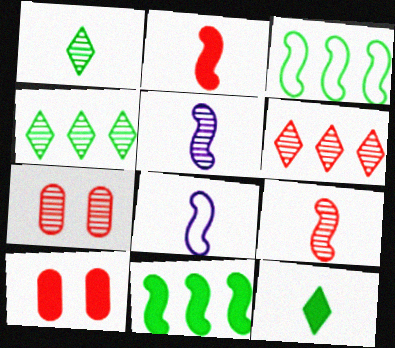[[4, 5, 7], 
[4, 8, 10], 
[6, 7, 9]]